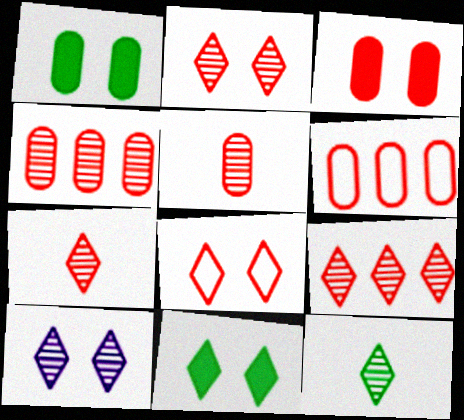[[2, 7, 9], 
[3, 5, 6], 
[8, 10, 11], 
[9, 10, 12]]